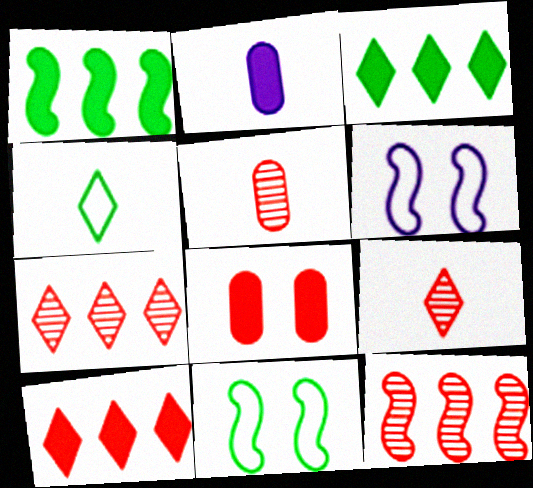[[2, 7, 11], 
[3, 5, 6]]